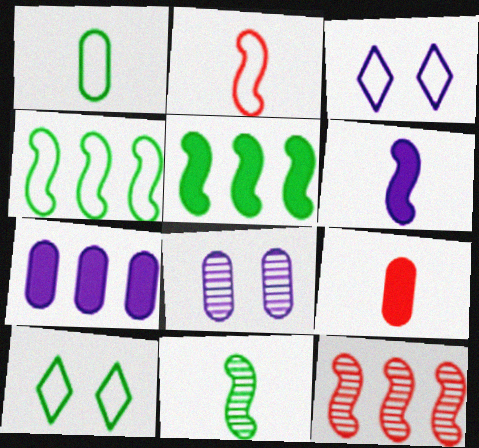[[1, 4, 10], 
[2, 6, 11]]